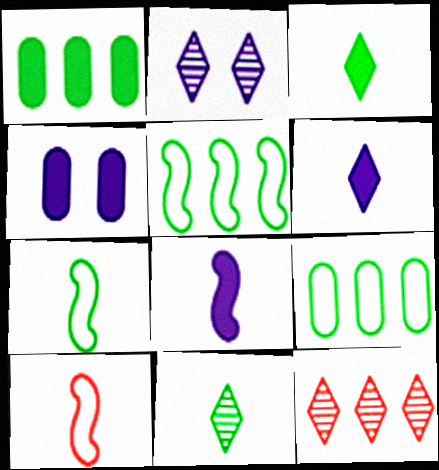[[1, 2, 10], 
[2, 11, 12], 
[4, 7, 12]]